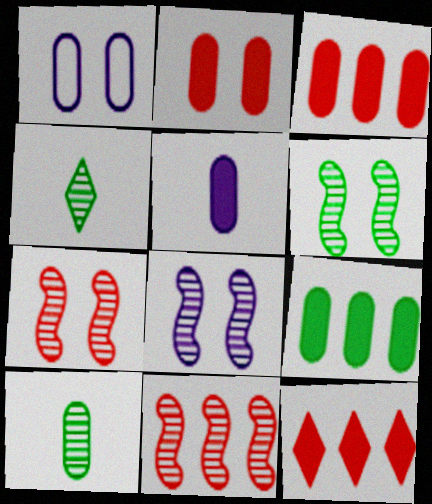[[1, 3, 10], 
[2, 5, 9], 
[6, 7, 8]]